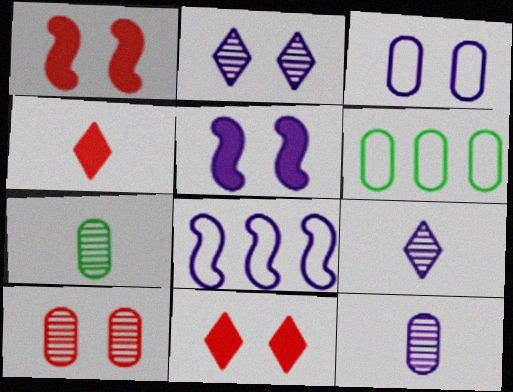[[1, 6, 9], 
[2, 3, 5], 
[7, 8, 11]]